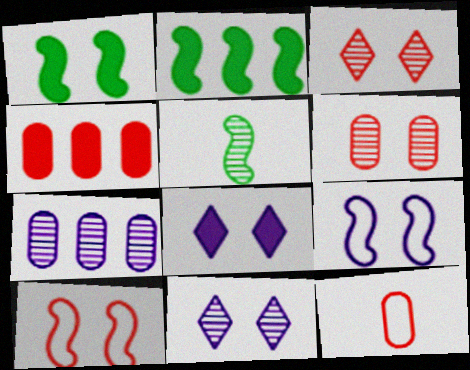[[2, 11, 12], 
[3, 5, 7], 
[4, 6, 12]]